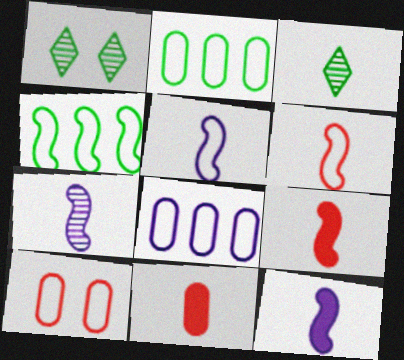[[1, 8, 9], 
[3, 5, 11], 
[5, 7, 12]]